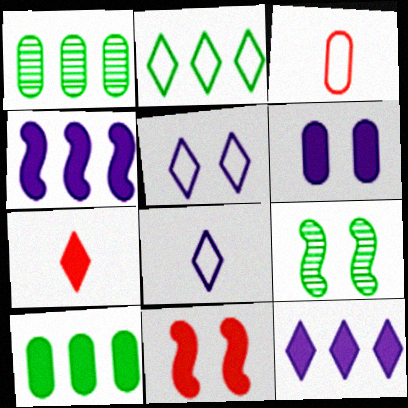[[1, 3, 6], 
[1, 8, 11], 
[3, 9, 12]]